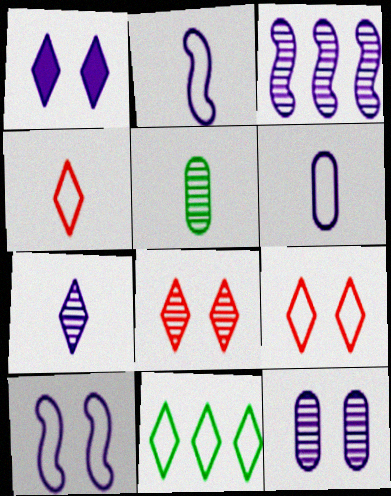[[1, 3, 6], 
[1, 10, 12], 
[3, 5, 8], 
[3, 7, 12]]